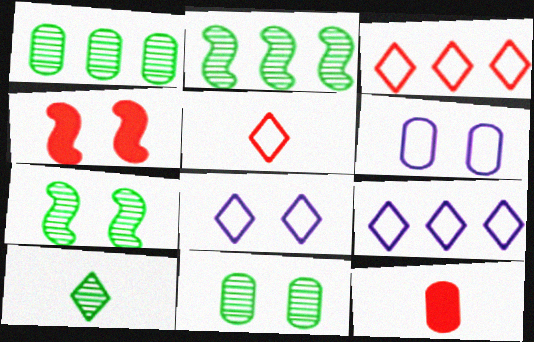[[1, 6, 12], 
[1, 7, 10], 
[2, 8, 12], 
[2, 10, 11], 
[4, 8, 11], 
[7, 9, 12]]